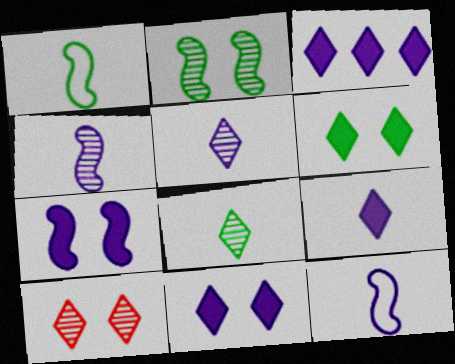[[3, 9, 11]]